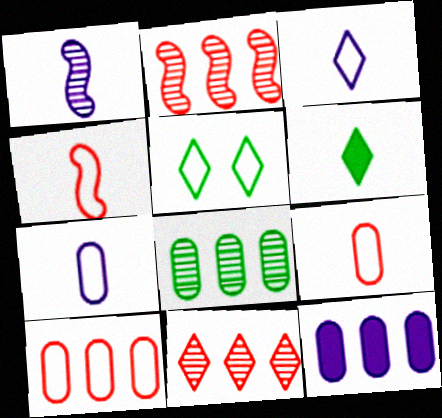[[1, 6, 9], 
[8, 10, 12]]